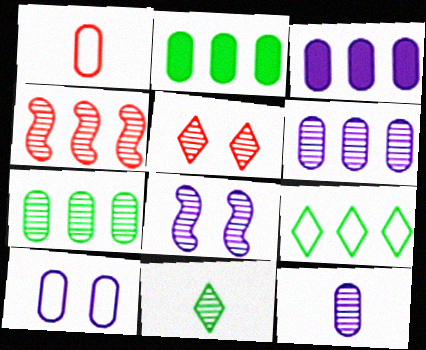[[3, 4, 9], 
[3, 10, 12]]